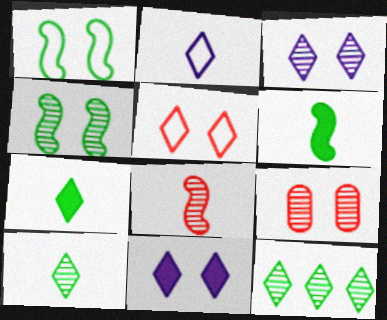[[1, 9, 11], 
[3, 4, 9]]